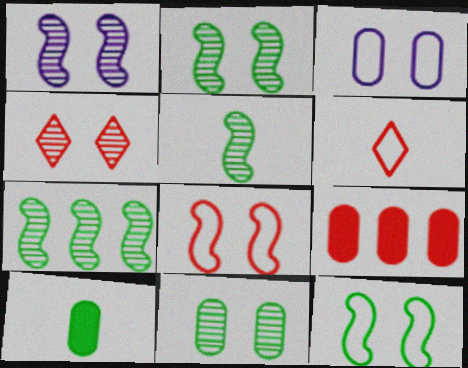[[1, 4, 11], 
[2, 5, 7]]